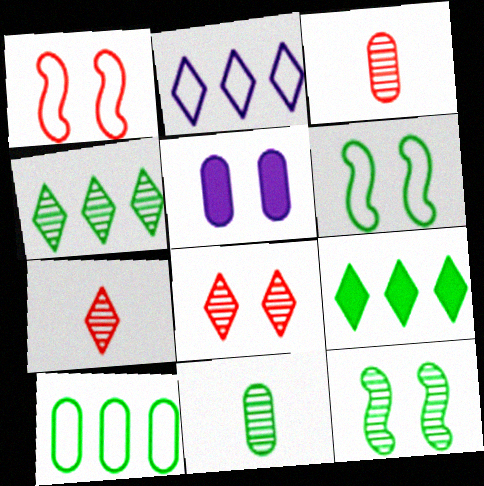[[3, 5, 10], 
[4, 11, 12], 
[5, 6, 8], 
[6, 9, 11]]